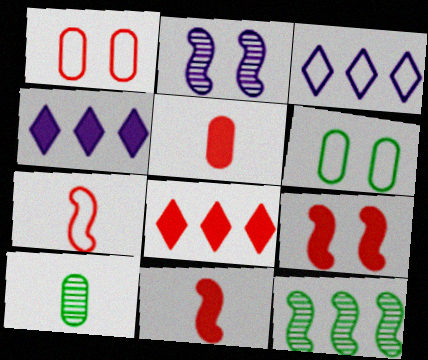[[3, 6, 7], 
[3, 9, 10], 
[5, 8, 9]]